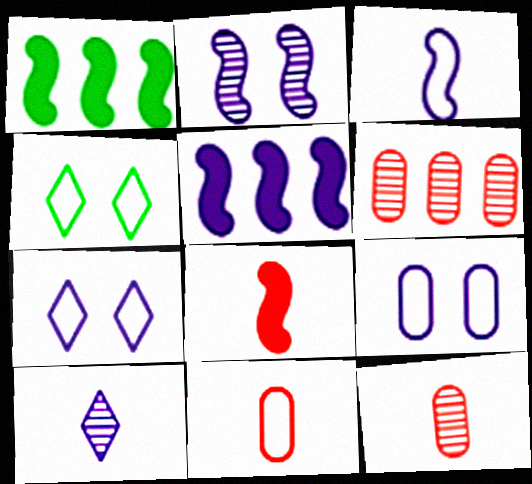[[1, 7, 12], 
[2, 3, 5], 
[4, 5, 12], 
[5, 9, 10]]